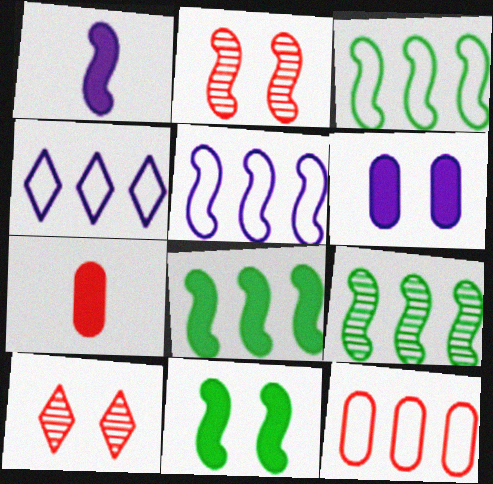[[1, 2, 3], 
[3, 4, 12], 
[3, 8, 9]]